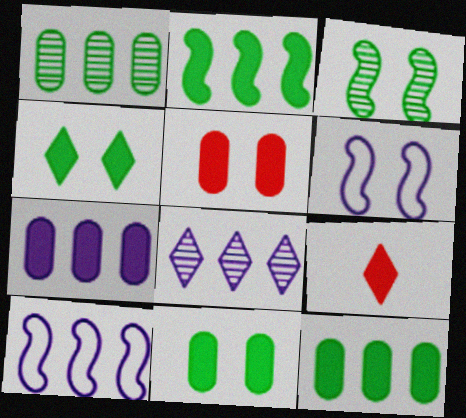[[1, 6, 9], 
[7, 8, 10]]